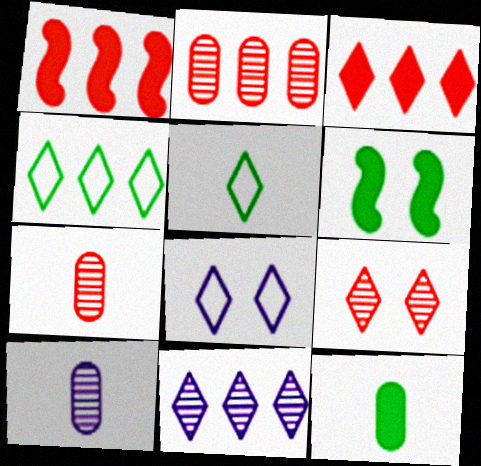[[3, 4, 11]]